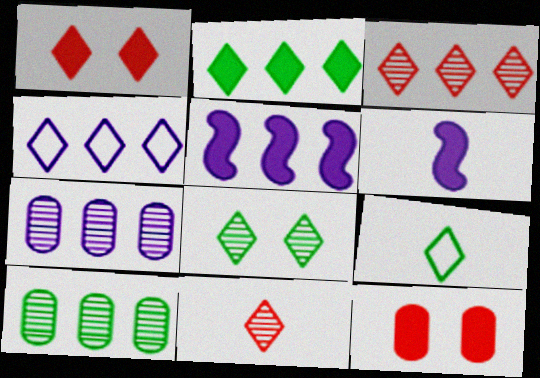[[2, 3, 4], 
[2, 6, 12], 
[2, 8, 9], 
[4, 5, 7]]